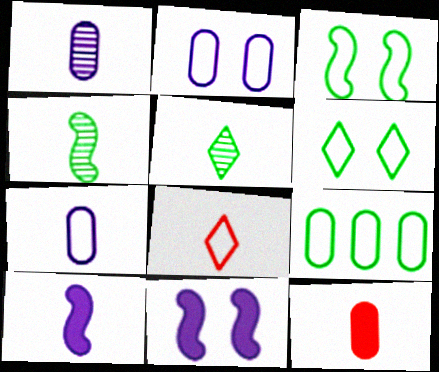[]